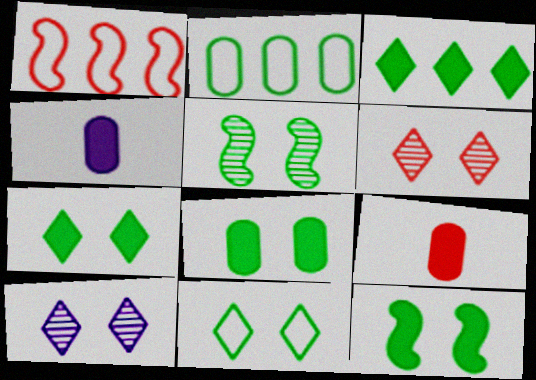[[1, 6, 9], 
[5, 8, 11], 
[7, 8, 12]]